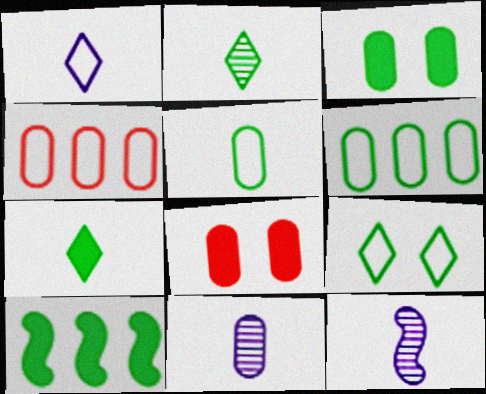[[3, 4, 11], 
[3, 7, 10], 
[6, 8, 11]]